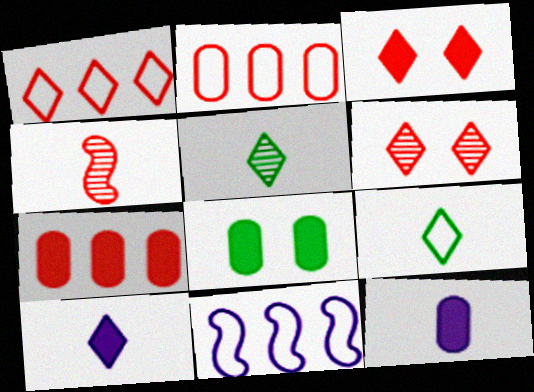[[2, 3, 4], 
[4, 9, 12], 
[7, 8, 12]]